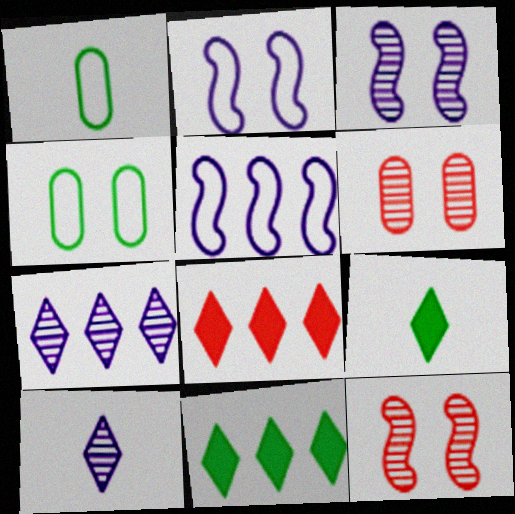[[1, 3, 8], 
[5, 6, 9]]